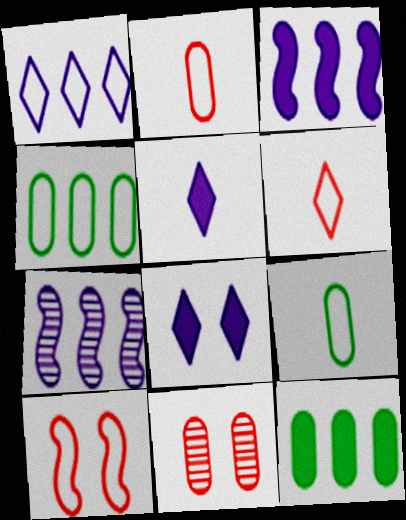[[1, 9, 10]]